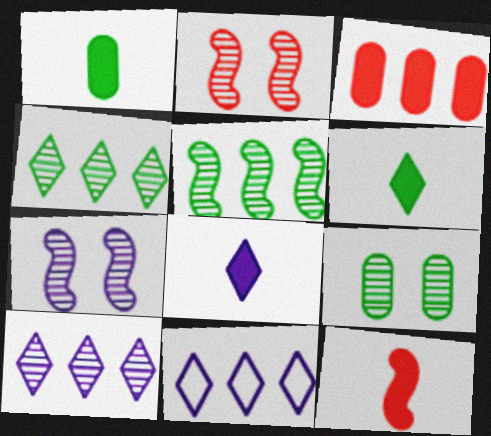[[1, 2, 11], 
[1, 8, 12], 
[3, 5, 11], 
[9, 11, 12]]